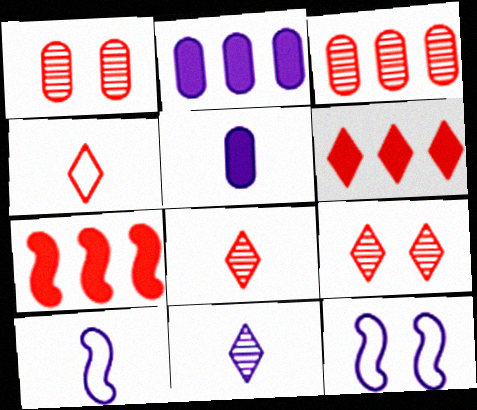[[1, 4, 7], 
[2, 11, 12], 
[4, 6, 9], 
[5, 10, 11]]